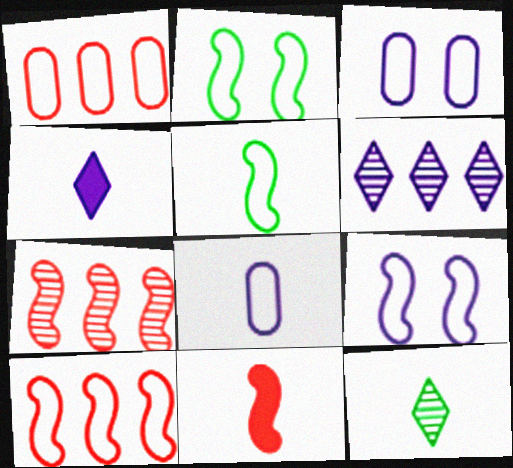[[5, 9, 10], 
[8, 11, 12]]